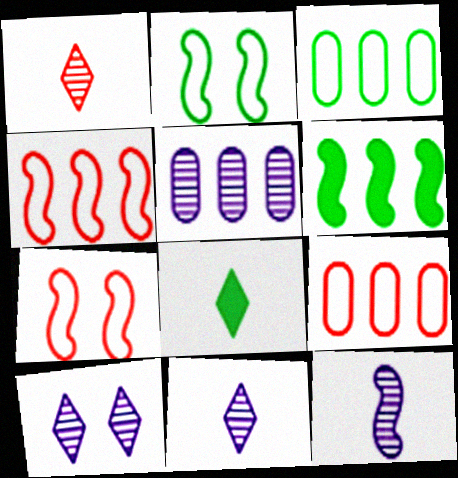[[5, 7, 8], 
[5, 10, 12], 
[6, 7, 12]]